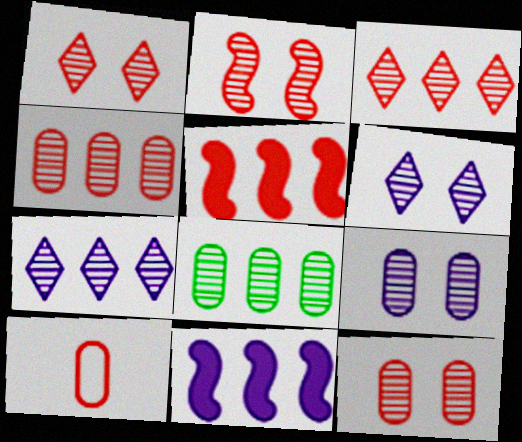[[1, 2, 12], 
[1, 5, 10]]